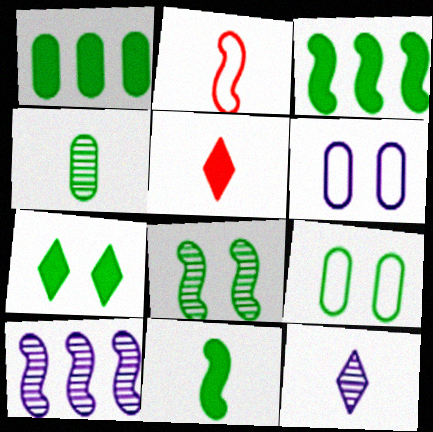[[1, 4, 9], 
[1, 7, 11], 
[5, 9, 10], 
[7, 8, 9]]